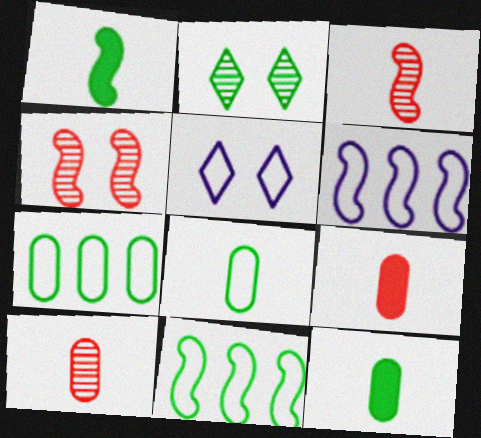[[1, 2, 7], 
[1, 4, 6], 
[2, 6, 9], 
[2, 11, 12]]